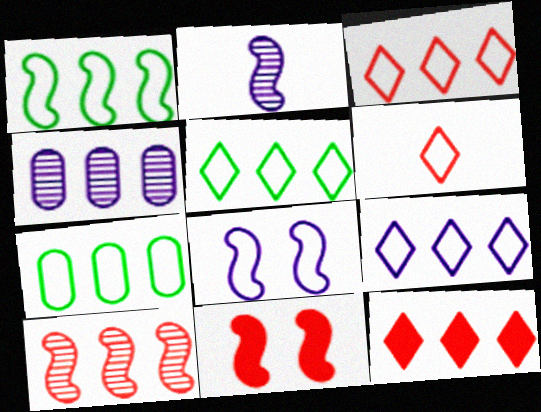[[1, 2, 11], 
[1, 4, 12], 
[1, 5, 7], 
[3, 5, 9], 
[6, 7, 8]]